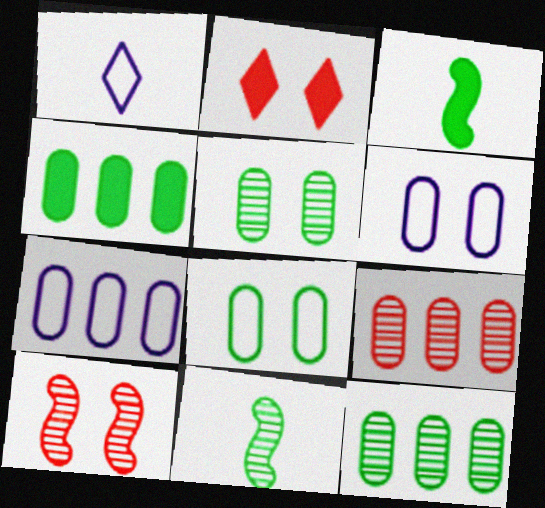[[1, 4, 10], 
[2, 7, 11], 
[4, 7, 9]]